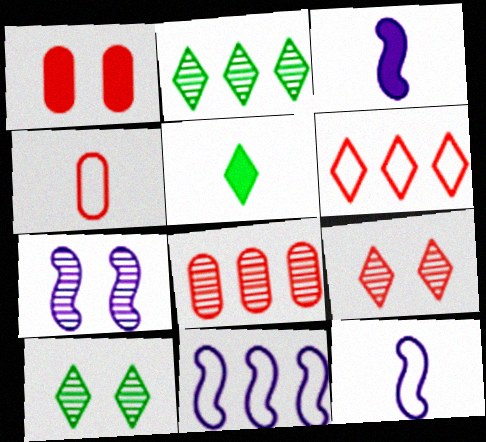[[1, 2, 12], 
[1, 4, 8], 
[3, 7, 11]]